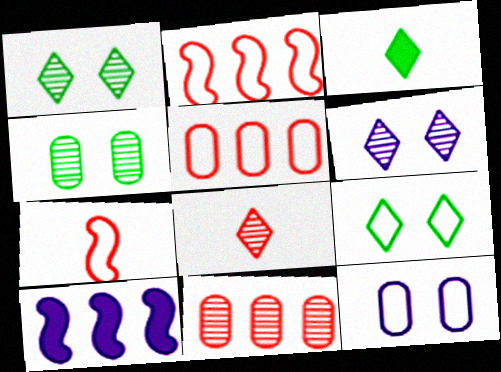[]